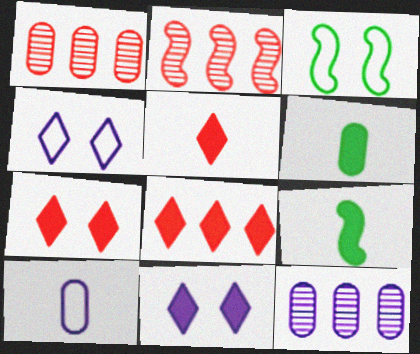[[1, 4, 9], 
[2, 4, 6], 
[3, 5, 12], 
[5, 7, 8]]